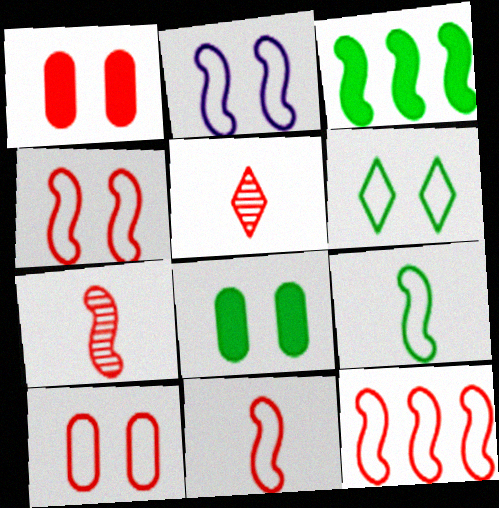[[1, 5, 12], 
[2, 3, 7], 
[2, 6, 10], 
[2, 9, 12], 
[4, 11, 12]]